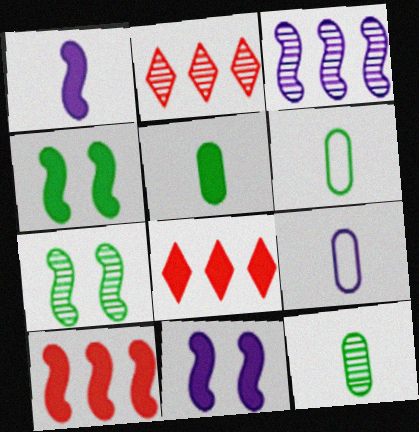[[1, 4, 10], 
[2, 4, 9], 
[2, 6, 11], 
[5, 6, 12], 
[5, 8, 11], 
[7, 8, 9]]